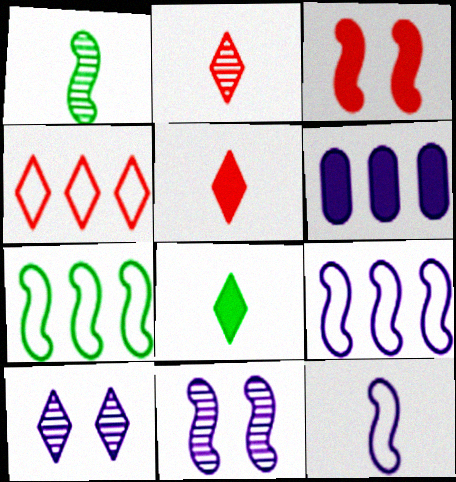[[1, 3, 9], 
[3, 6, 8], 
[4, 8, 10], 
[6, 10, 12]]